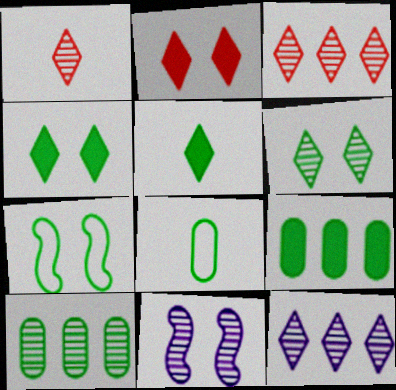[[1, 6, 12], 
[1, 10, 11], 
[5, 7, 10]]